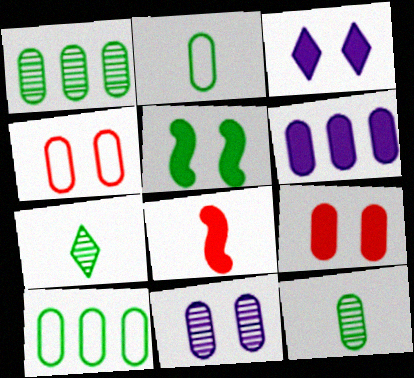[[3, 5, 9], 
[4, 6, 12], 
[5, 7, 10]]